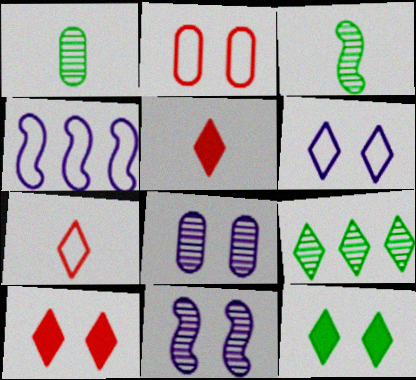[[1, 4, 10], 
[2, 11, 12], 
[5, 6, 9]]